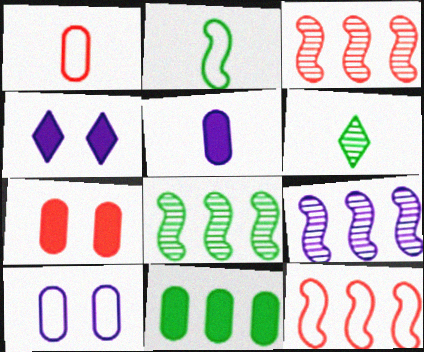[[1, 4, 8], 
[3, 8, 9], 
[5, 7, 11]]